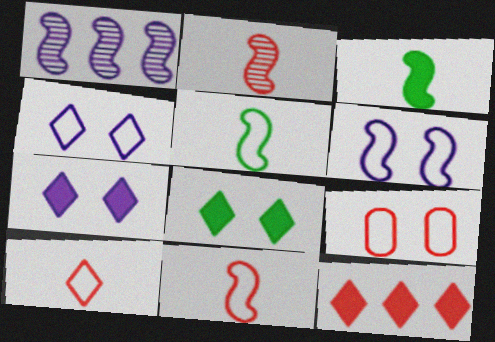[[2, 9, 12]]